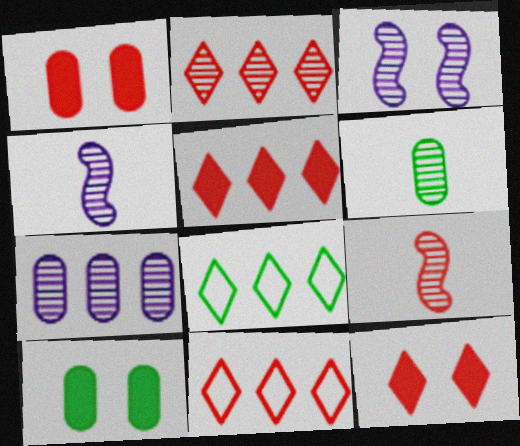[[1, 4, 8], 
[1, 9, 11], 
[2, 3, 6], 
[2, 5, 11], 
[4, 10, 11]]